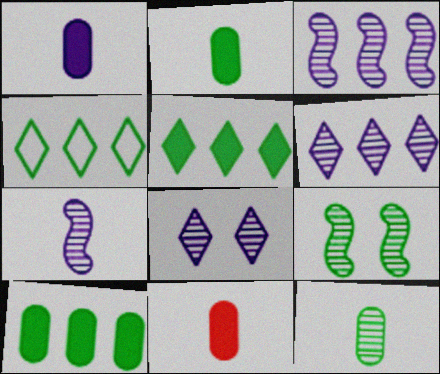[[1, 2, 11], 
[2, 4, 9]]